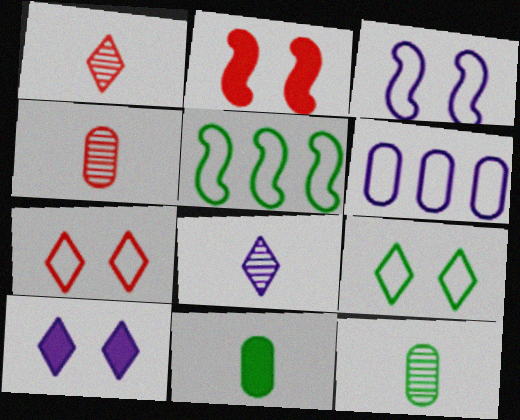[[4, 5, 10]]